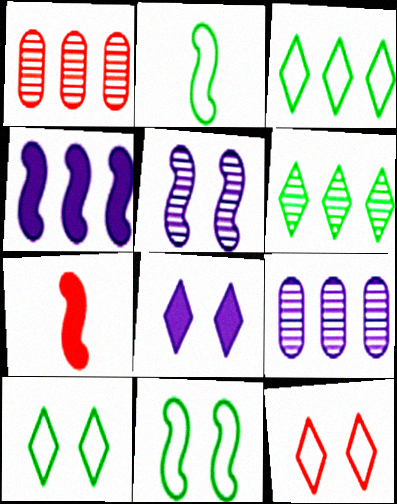[[1, 2, 8], 
[1, 3, 4], 
[1, 7, 12], 
[7, 9, 10]]